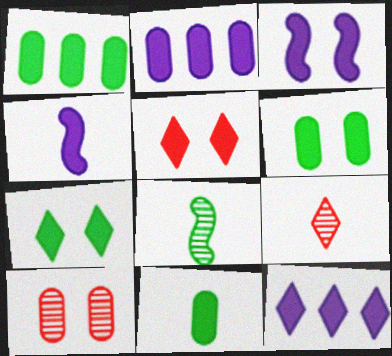[[1, 4, 5], 
[1, 6, 11], 
[3, 5, 6]]